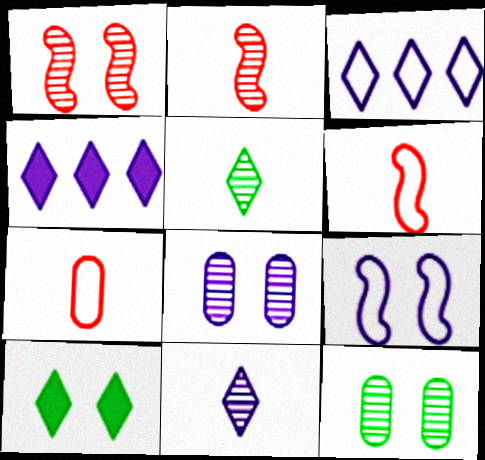[[4, 6, 12]]